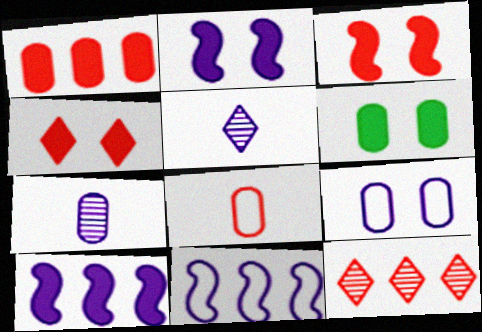[[2, 4, 6], 
[3, 8, 12], 
[5, 9, 10]]